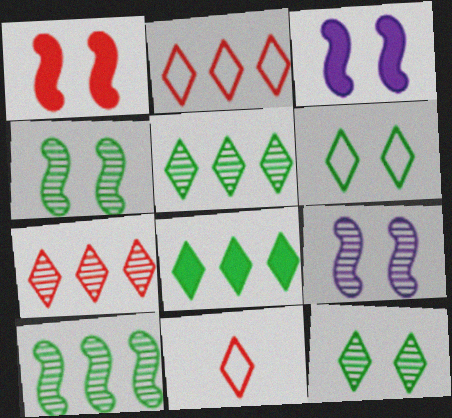[]